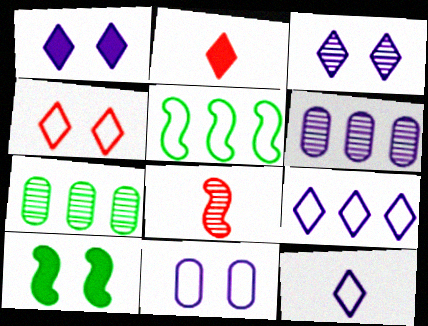[[3, 7, 8]]